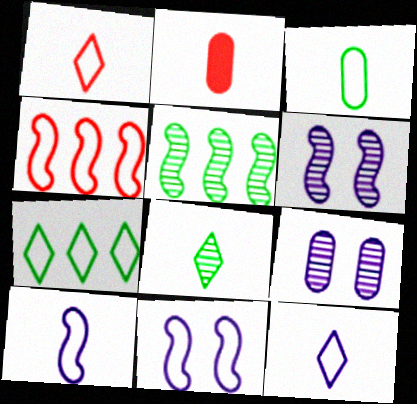[[1, 3, 10], 
[2, 6, 7], 
[2, 8, 10]]